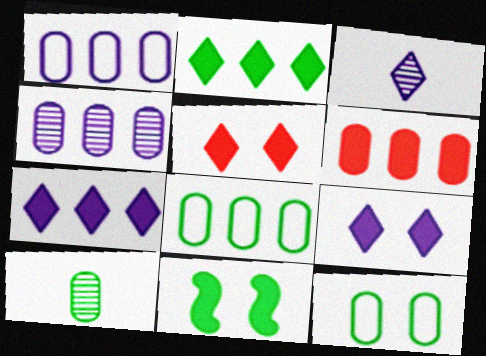[[4, 6, 8]]